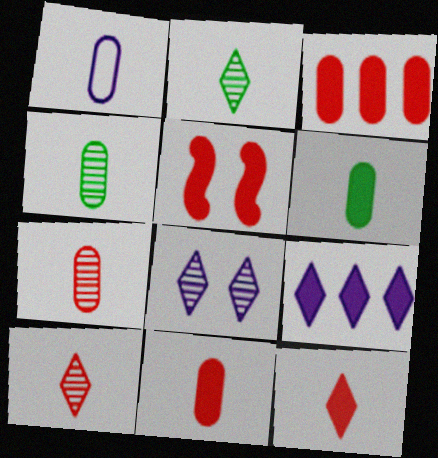[[1, 4, 11], 
[1, 6, 7], 
[3, 5, 12], 
[5, 6, 9]]